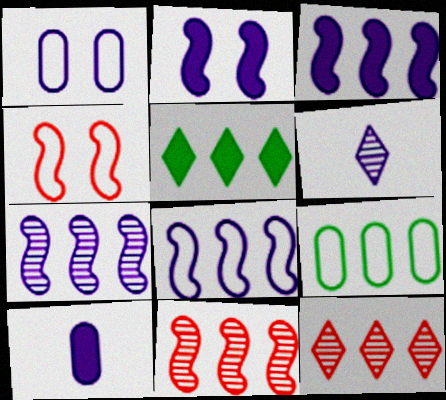[[1, 3, 6], 
[3, 7, 8], 
[3, 9, 12]]